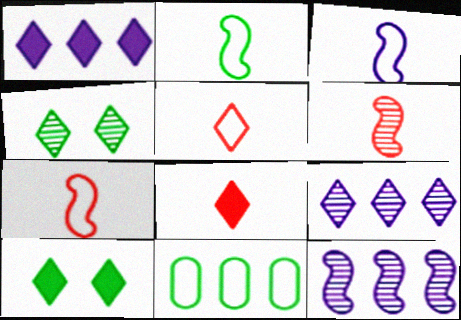[[1, 4, 5], 
[1, 8, 10], 
[2, 3, 7], 
[5, 9, 10]]